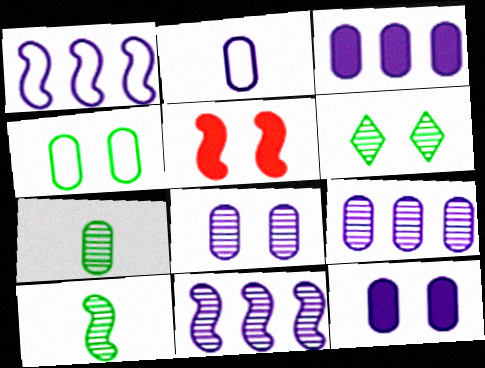[[1, 5, 10], 
[2, 3, 8], 
[2, 9, 12]]